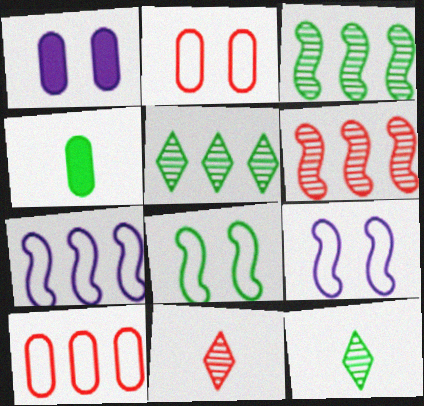[[4, 5, 8]]